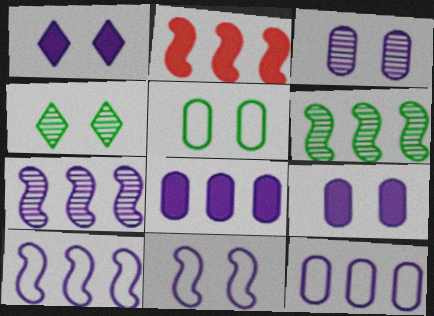[[1, 3, 11], 
[2, 6, 10]]